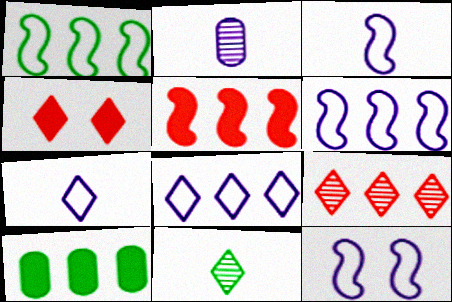[[1, 2, 4], 
[3, 6, 12], 
[4, 8, 11], 
[6, 9, 10]]